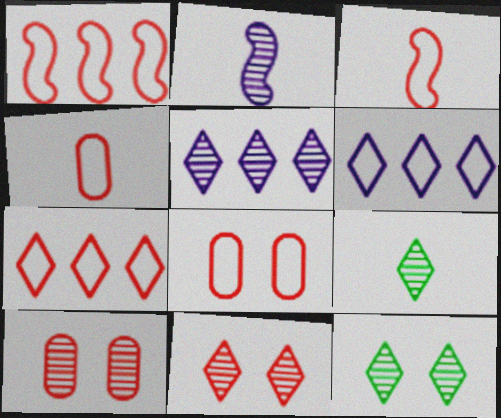[[3, 7, 8], 
[5, 9, 11]]